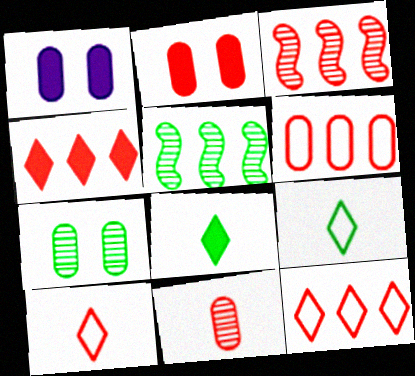[[1, 3, 9], 
[1, 5, 10], 
[2, 3, 10], 
[2, 6, 11], 
[3, 4, 6]]